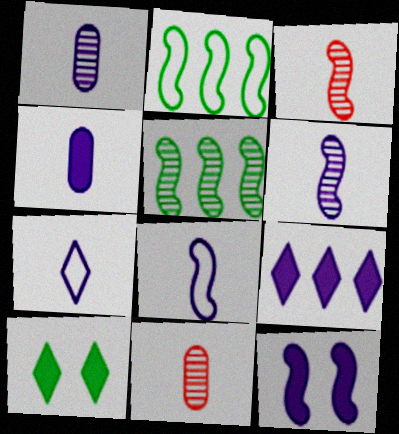[[2, 3, 12], 
[4, 6, 7], 
[4, 9, 12]]